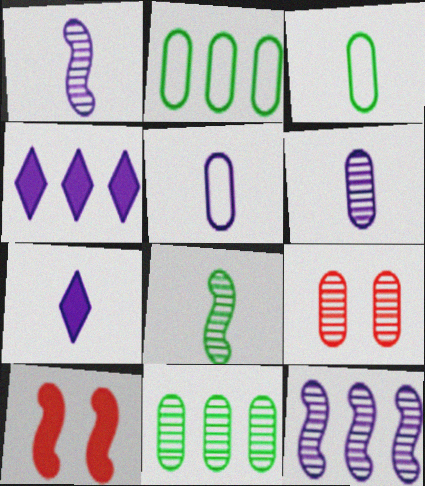[[1, 5, 7], 
[6, 9, 11]]